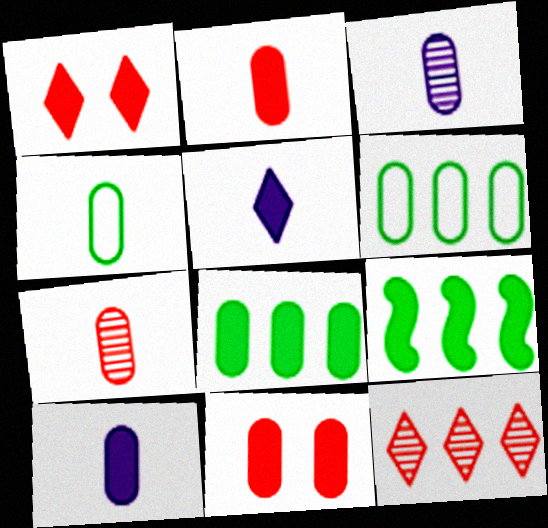[[1, 9, 10], 
[2, 3, 4], 
[3, 6, 11], 
[4, 7, 10], 
[5, 9, 11], 
[8, 10, 11]]